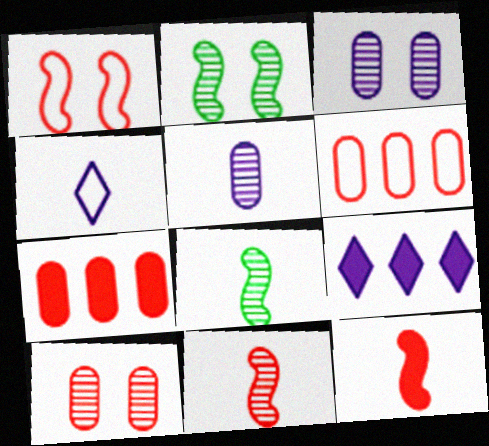[[2, 4, 7]]